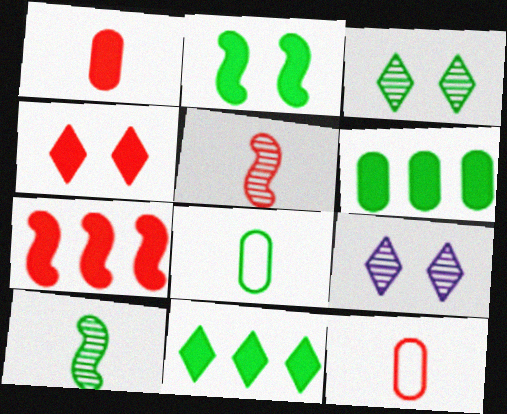[[1, 4, 7], 
[7, 8, 9]]